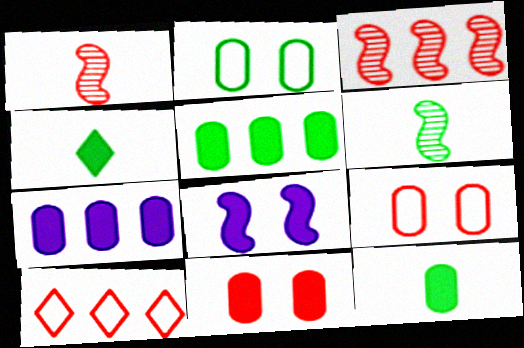[[1, 10, 11], 
[7, 11, 12]]